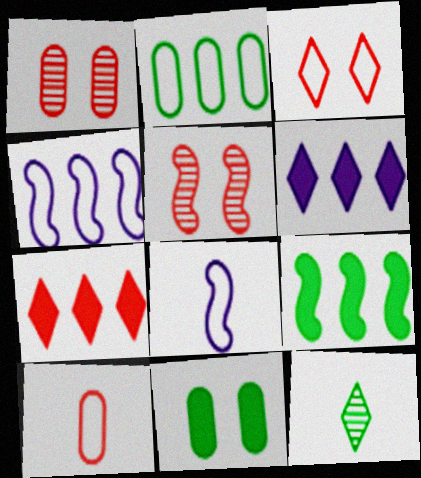[[2, 3, 8], 
[3, 6, 12], 
[5, 7, 10], 
[5, 8, 9]]